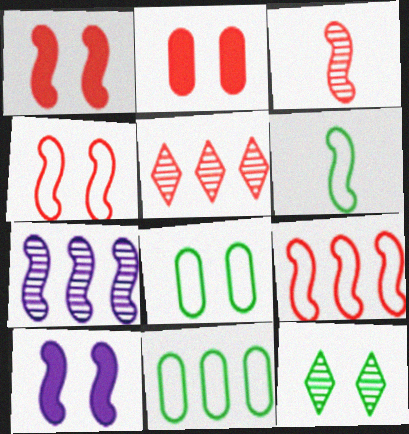[[1, 3, 9], 
[1, 6, 7]]